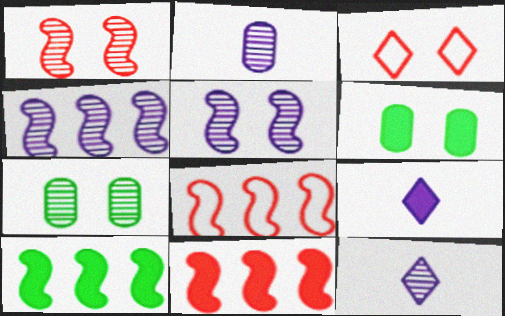[[2, 3, 10], 
[3, 5, 6], 
[4, 8, 10], 
[6, 8, 12], 
[6, 9, 11], 
[7, 8, 9]]